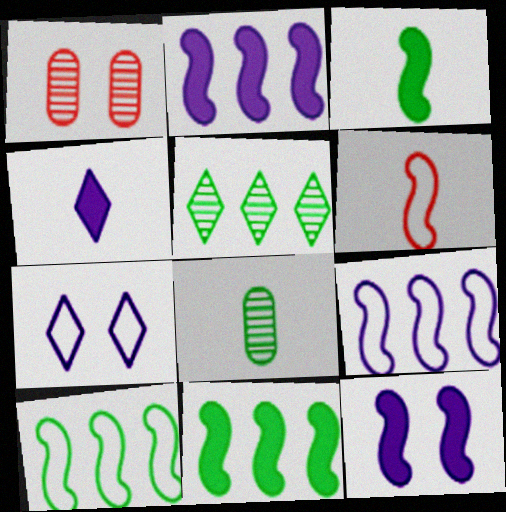[[1, 4, 10], 
[4, 6, 8]]